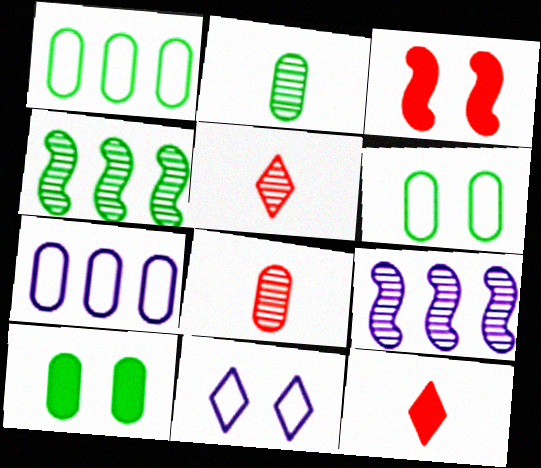[[1, 2, 10], 
[6, 9, 12], 
[7, 8, 10]]